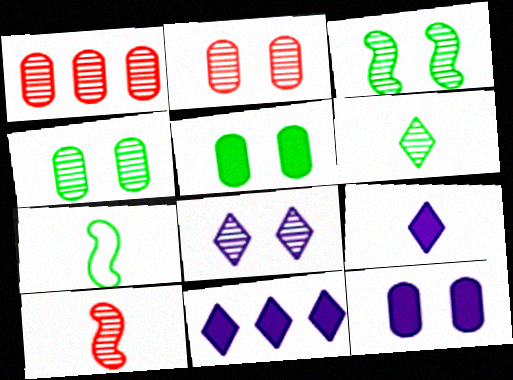[[2, 3, 8], 
[2, 7, 11]]